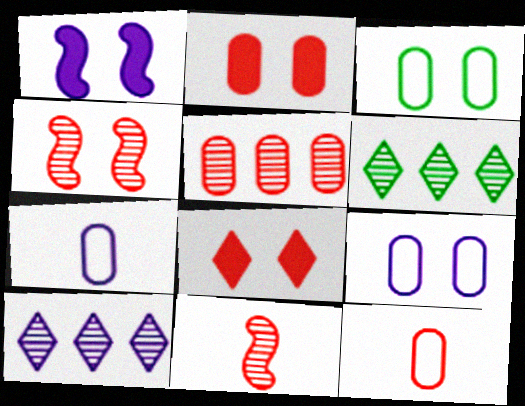[[1, 6, 12], 
[1, 7, 10], 
[2, 5, 12]]